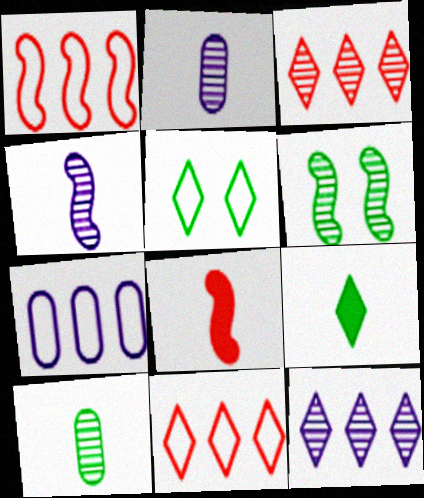[[2, 3, 6]]